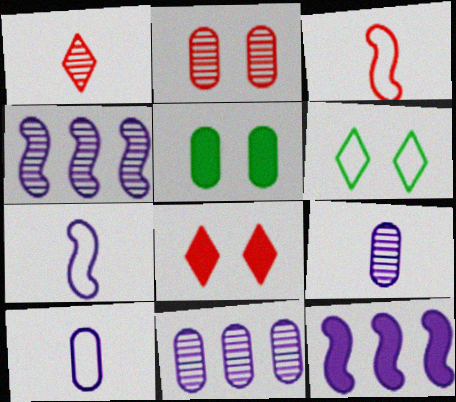[]